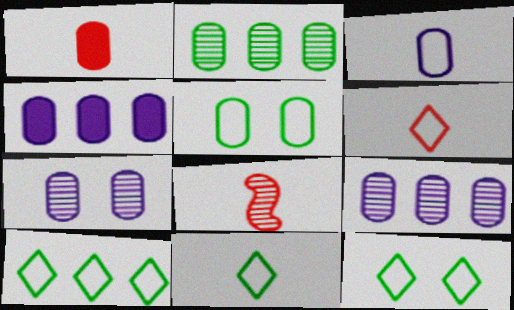[[1, 5, 9], 
[1, 6, 8], 
[3, 4, 7], 
[4, 8, 12], 
[10, 11, 12]]